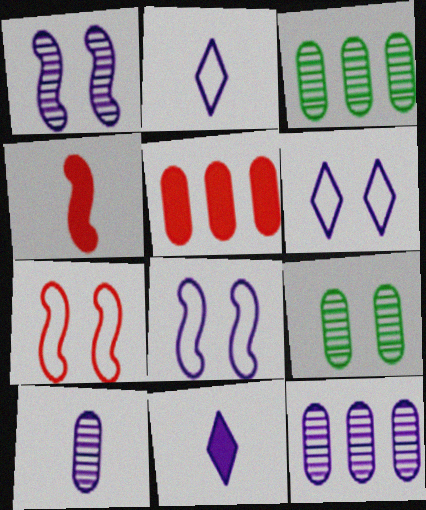[[3, 4, 6], 
[3, 7, 11], 
[8, 11, 12]]